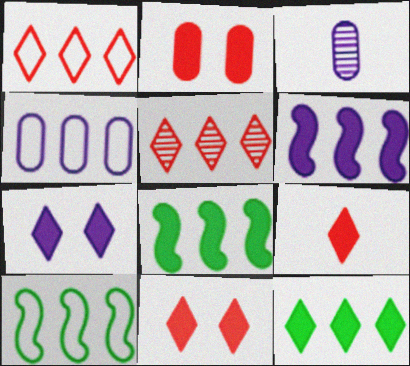[[1, 4, 10], 
[3, 10, 11], 
[4, 5, 8], 
[7, 9, 12]]